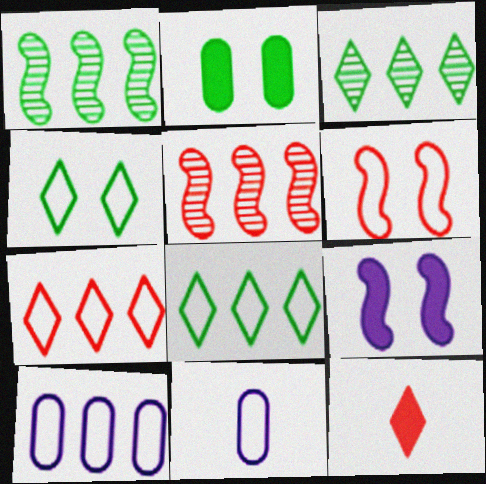[[6, 8, 11]]